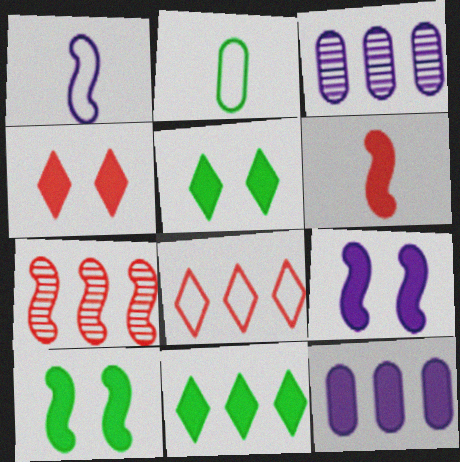[[1, 7, 10], 
[5, 6, 12]]